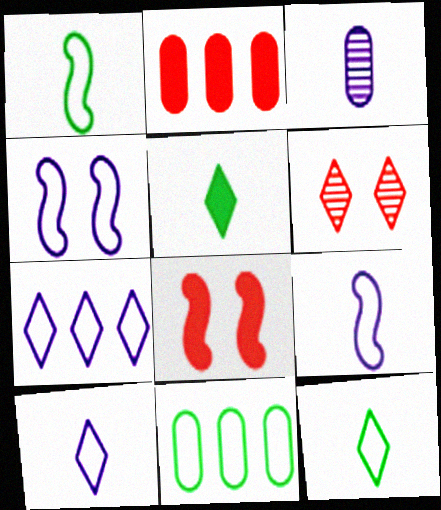[[5, 6, 7]]